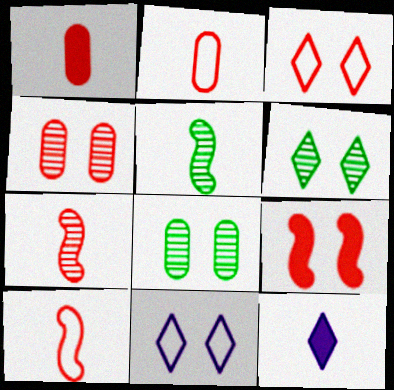[[2, 5, 12], 
[3, 4, 9], 
[8, 9, 11]]